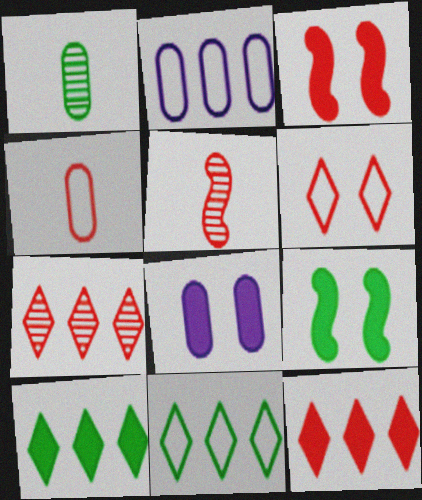[[1, 9, 11], 
[3, 4, 7], 
[5, 8, 11]]